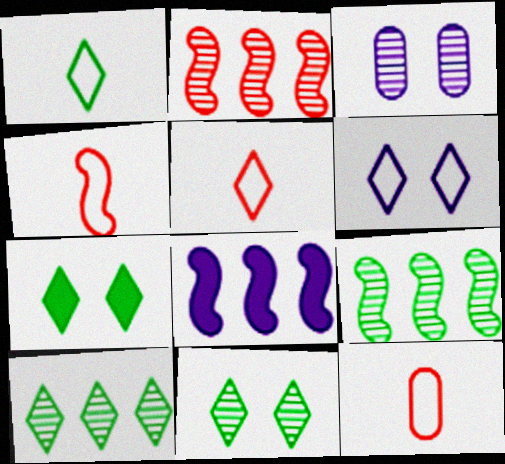[[1, 7, 10], 
[4, 5, 12], 
[8, 11, 12]]